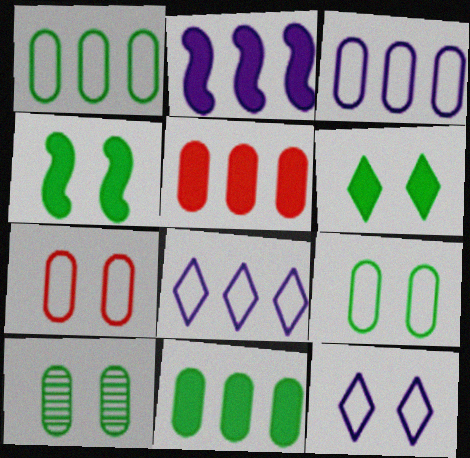[]